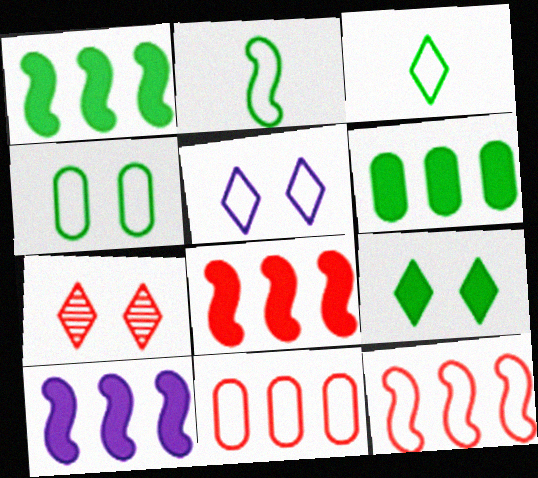[[1, 8, 10], 
[2, 5, 11], 
[5, 7, 9]]